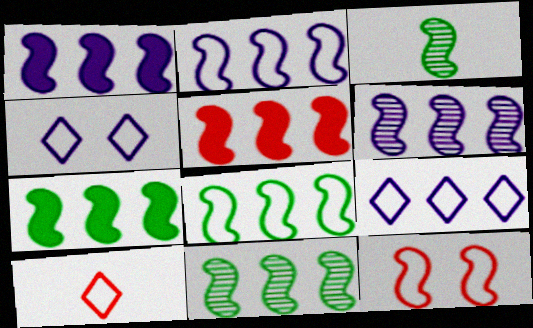[[1, 2, 6], 
[1, 3, 12], 
[1, 5, 7], 
[2, 5, 11], 
[5, 6, 8], 
[7, 8, 11]]